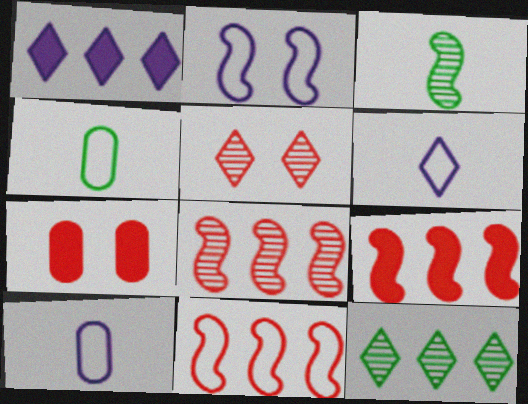[[2, 3, 9], 
[8, 9, 11]]